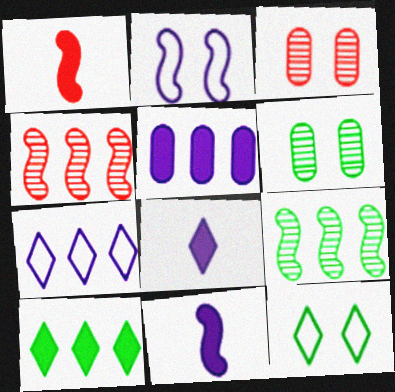[[1, 2, 9], 
[1, 6, 7]]